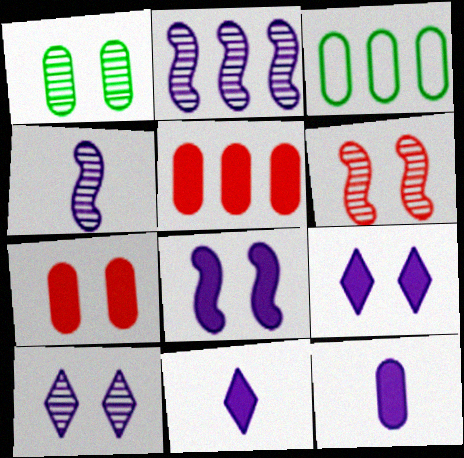[[1, 6, 10], 
[3, 6, 11]]